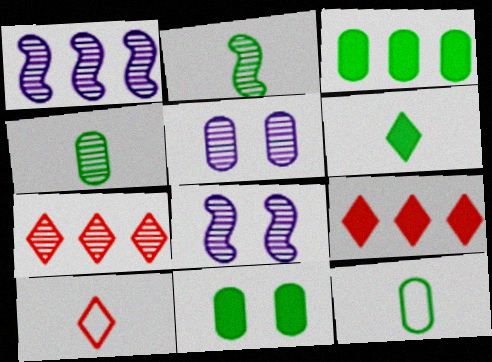[[1, 10, 11], 
[2, 5, 7], 
[2, 6, 12], 
[3, 8, 10], 
[4, 7, 8], 
[8, 9, 12]]